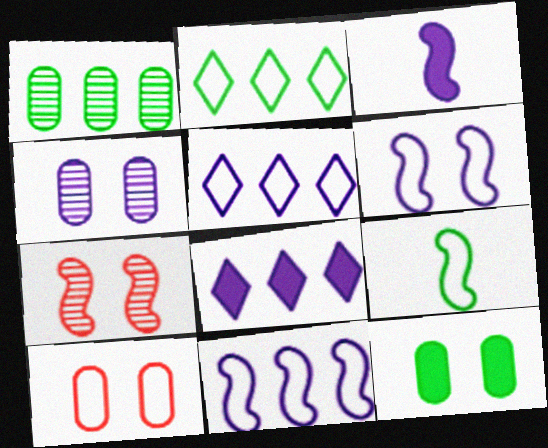[[3, 4, 5], 
[4, 10, 12], 
[5, 9, 10]]